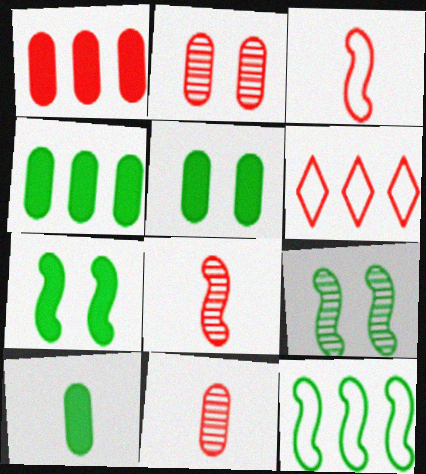[[4, 5, 10]]